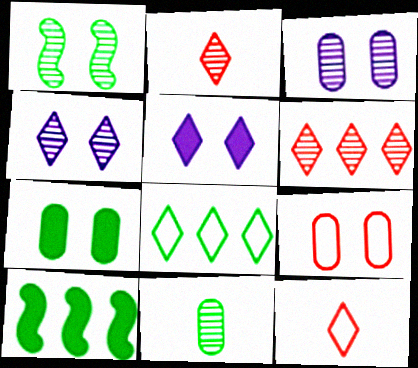[[1, 5, 9], 
[2, 5, 8], 
[3, 7, 9], 
[3, 10, 12]]